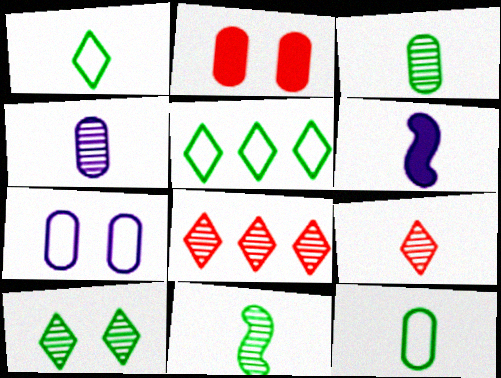[[4, 9, 11], 
[6, 9, 12]]